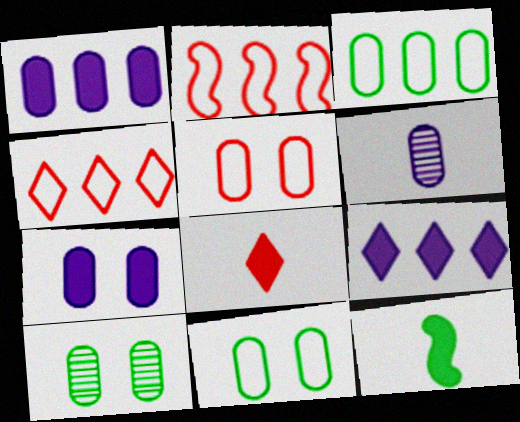[[5, 7, 10]]